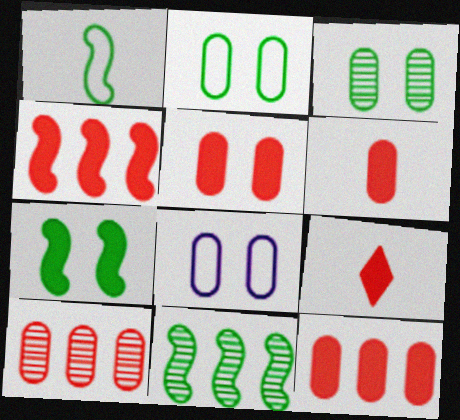[[1, 7, 11], 
[3, 5, 8], 
[4, 5, 9], 
[5, 6, 12], 
[8, 9, 11]]